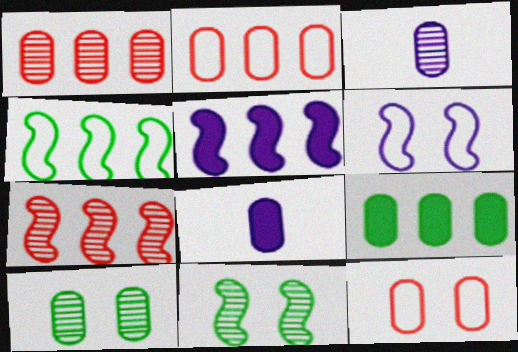[[1, 3, 10], 
[2, 8, 10], 
[3, 9, 12], 
[4, 5, 7]]